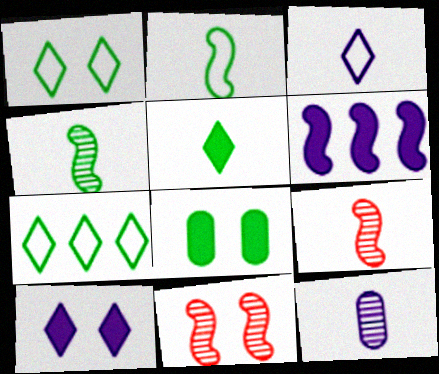[[2, 6, 11], 
[4, 7, 8]]